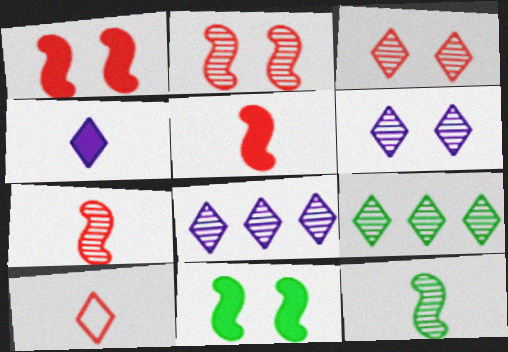[]